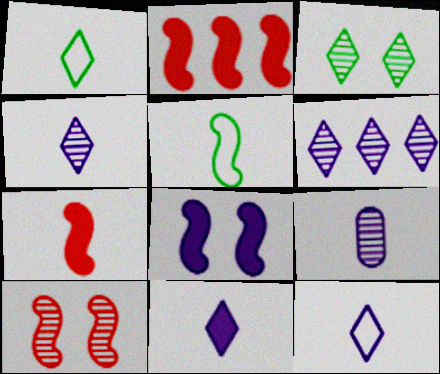[[1, 7, 9], 
[4, 11, 12]]